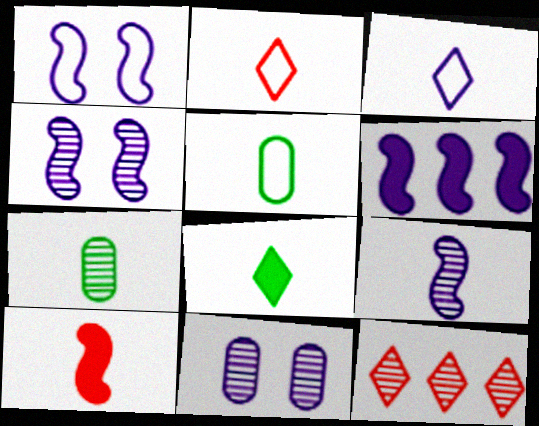[[1, 6, 9], 
[3, 6, 11], 
[3, 7, 10], 
[4, 7, 12]]